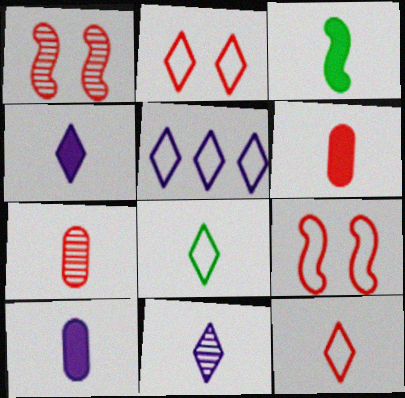[[2, 5, 8], 
[3, 4, 6]]